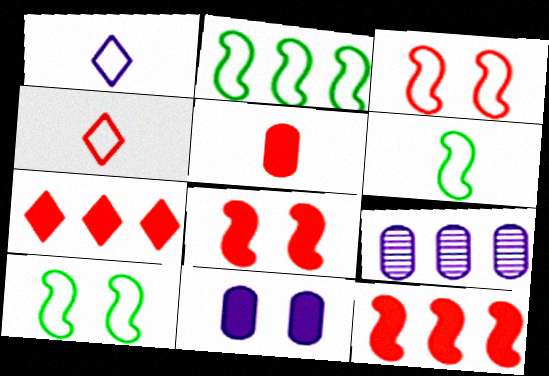[[2, 6, 10], 
[2, 7, 9], 
[5, 7, 8]]